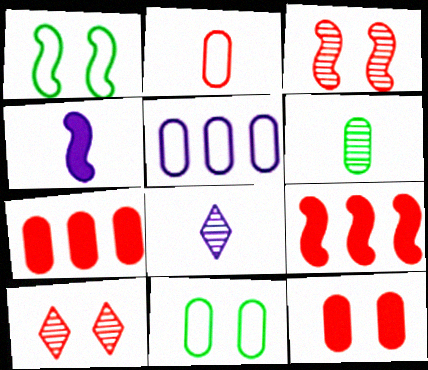[[1, 7, 8], 
[2, 5, 11], 
[2, 9, 10], 
[5, 6, 12], 
[8, 9, 11]]